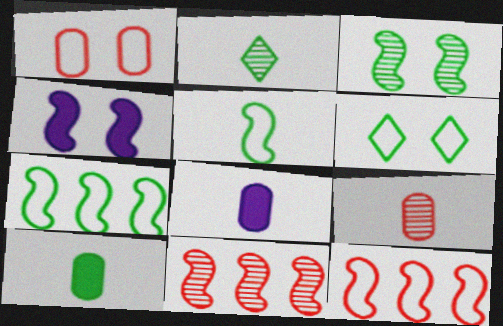[[2, 5, 10], 
[4, 5, 11], 
[6, 8, 11]]